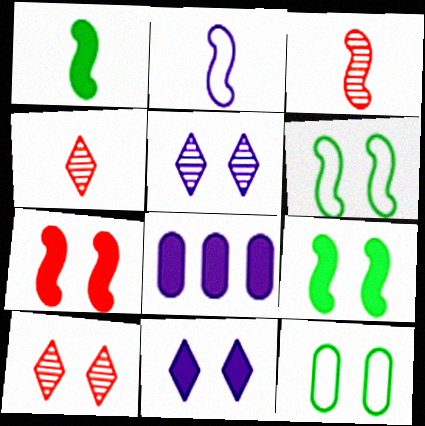[[1, 2, 3], 
[2, 5, 8], 
[4, 6, 8], 
[5, 7, 12]]